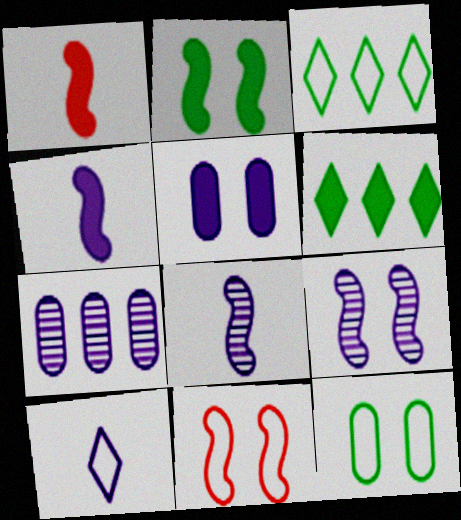[[1, 5, 6], 
[2, 9, 11]]